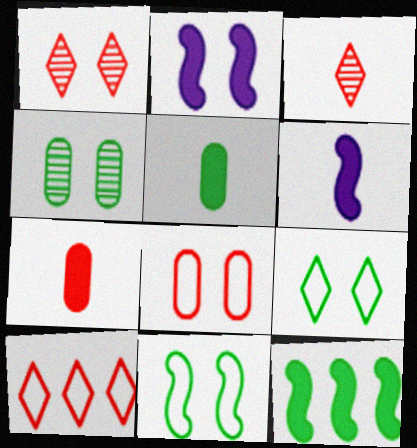[[4, 6, 10]]